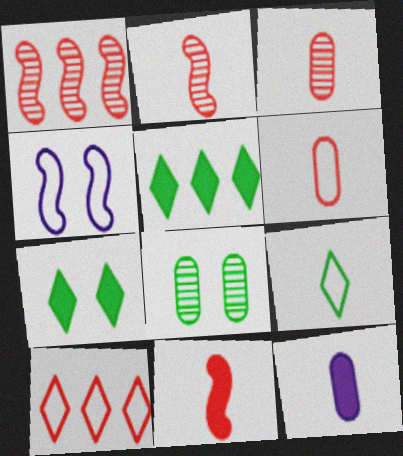[[2, 9, 12], 
[3, 4, 5]]